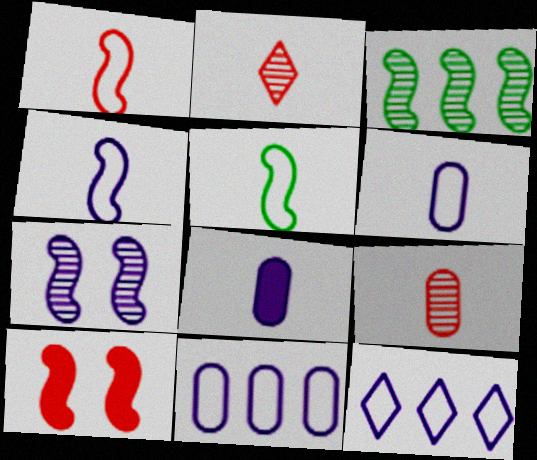[[1, 4, 5], 
[2, 5, 8], 
[3, 4, 10], 
[7, 8, 12]]